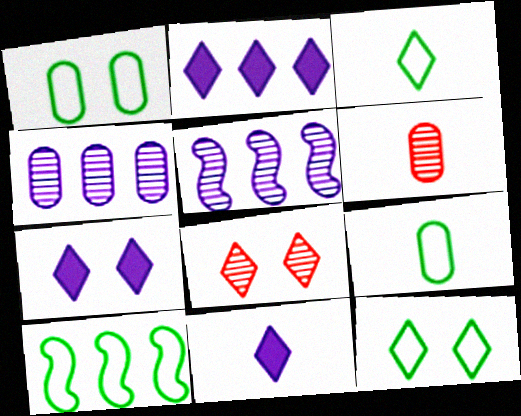[[1, 3, 10], 
[2, 3, 8], 
[2, 7, 11], 
[6, 7, 10], 
[7, 8, 12], 
[9, 10, 12]]